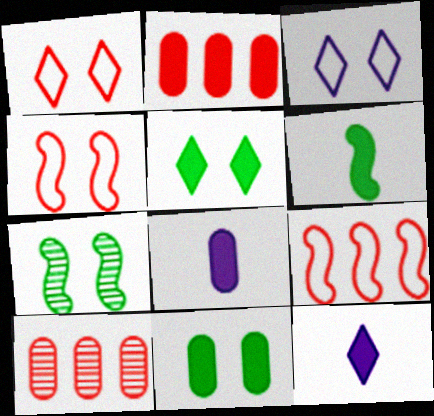[[2, 8, 11], 
[3, 6, 10]]